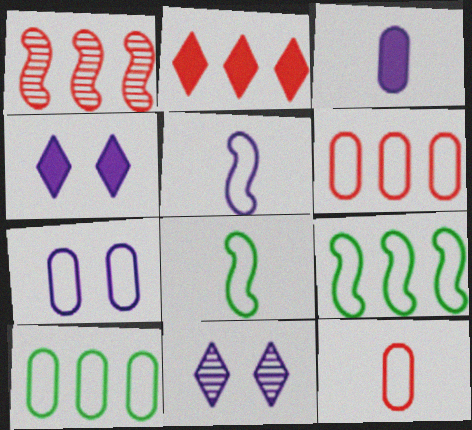[[1, 2, 6], 
[7, 10, 12]]